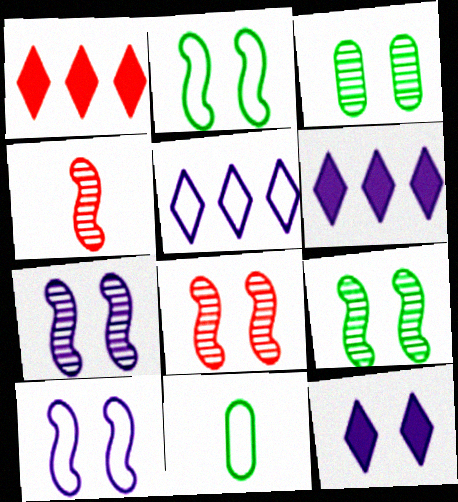[[1, 7, 11], 
[6, 8, 11], 
[7, 8, 9]]